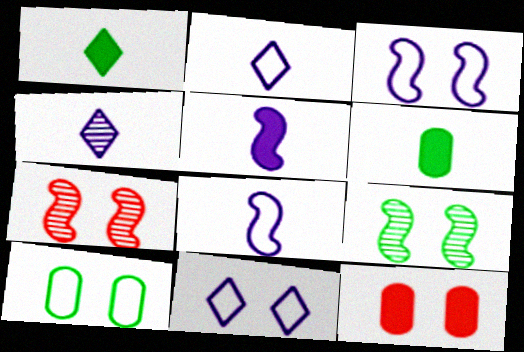[[9, 11, 12]]